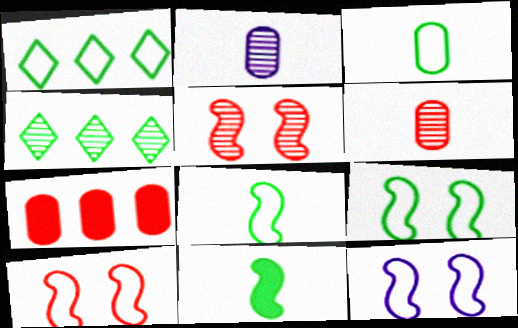[[1, 3, 9], 
[2, 4, 5], 
[9, 10, 12]]